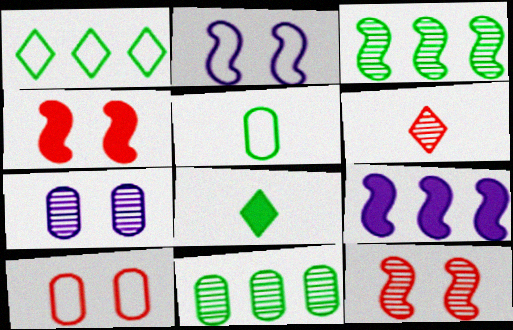[[3, 6, 7]]